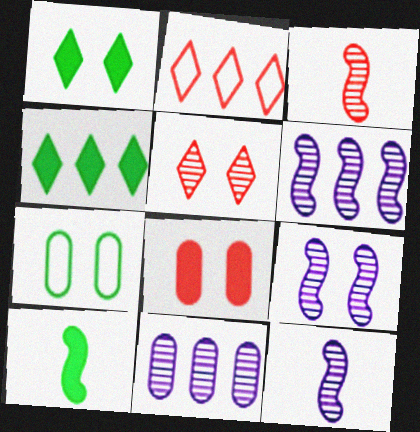[[2, 3, 8], 
[6, 9, 12]]